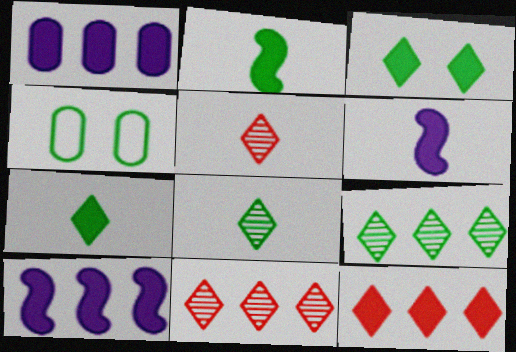[[2, 4, 9], 
[4, 5, 10], 
[4, 6, 11]]